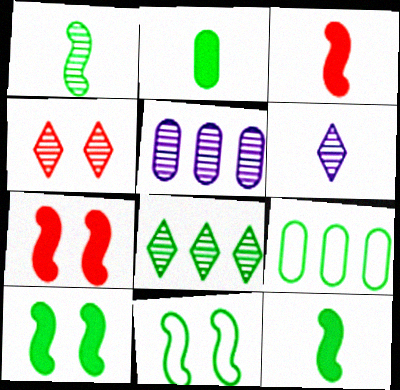[[1, 4, 5], 
[2, 8, 11], 
[4, 6, 8], 
[6, 7, 9]]